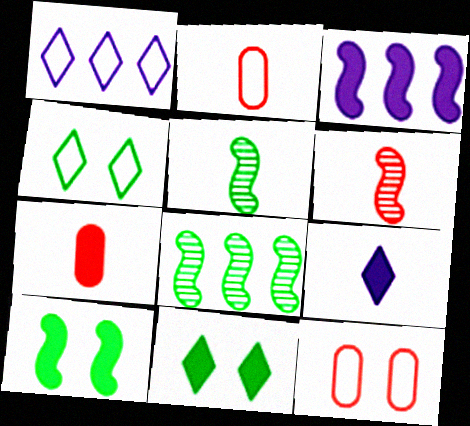[[2, 5, 9], 
[3, 7, 11], 
[8, 9, 12]]